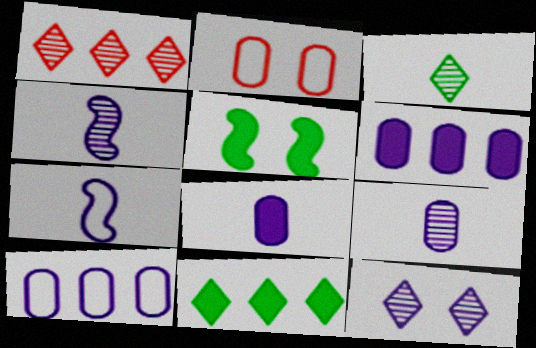[[1, 3, 12], 
[2, 4, 11], 
[2, 5, 12], 
[6, 7, 12]]